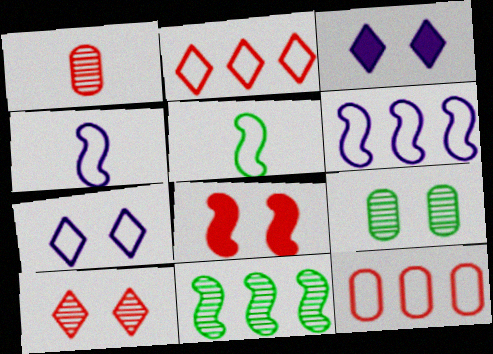[[1, 2, 8], 
[4, 8, 11], 
[5, 7, 12], 
[7, 8, 9]]